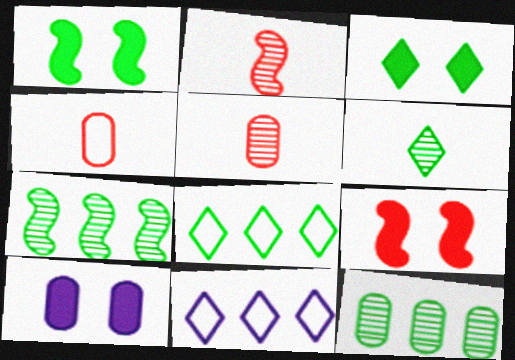[[1, 5, 11], 
[2, 8, 10], 
[3, 6, 8], 
[3, 9, 10], 
[4, 10, 12]]